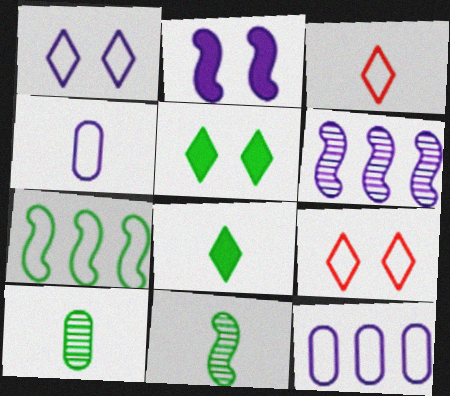[[4, 7, 9], 
[5, 7, 10]]